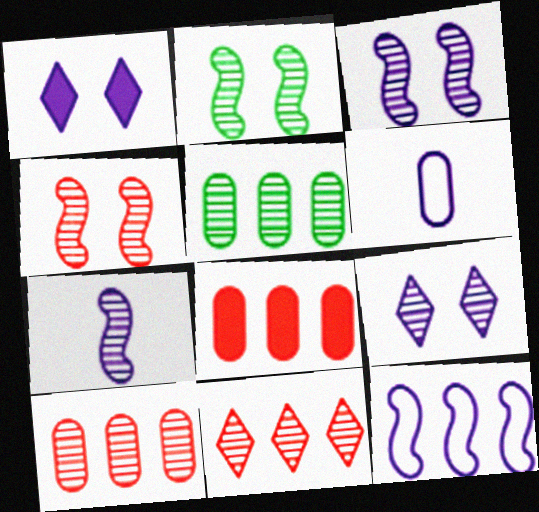[[2, 3, 4]]